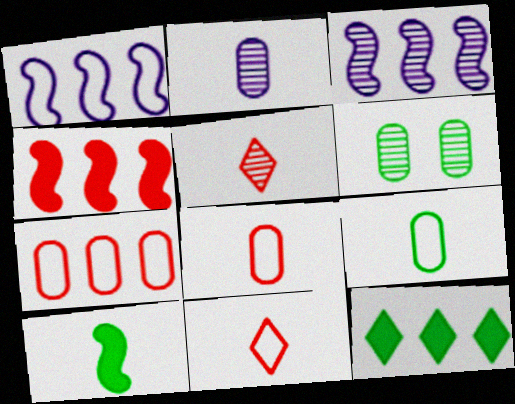[[2, 10, 11], 
[3, 5, 6], 
[3, 7, 12]]